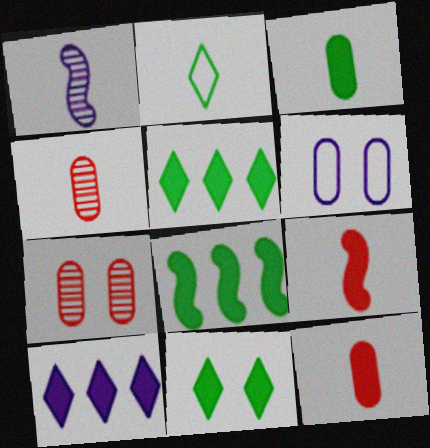[[1, 2, 12], 
[1, 6, 10], 
[3, 8, 11]]